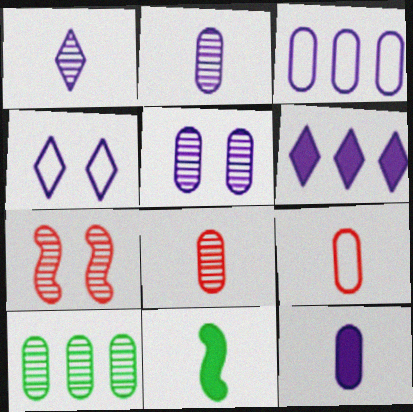[[1, 4, 6], 
[1, 7, 10], 
[1, 9, 11], 
[3, 5, 12], 
[5, 8, 10]]